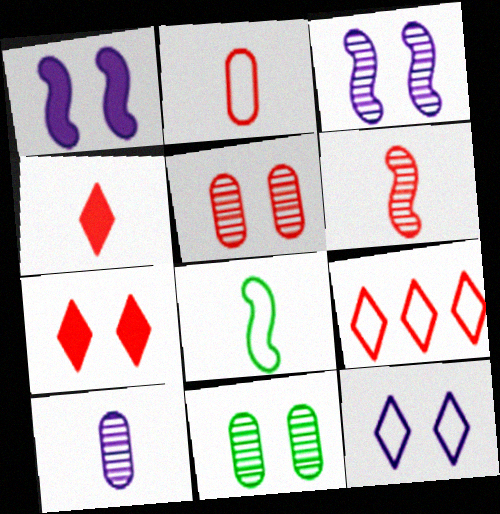[[2, 4, 6], 
[4, 8, 10]]